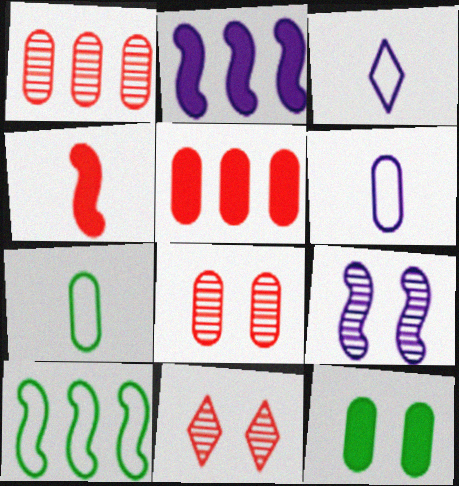[[1, 6, 12], 
[2, 7, 11], 
[4, 9, 10]]